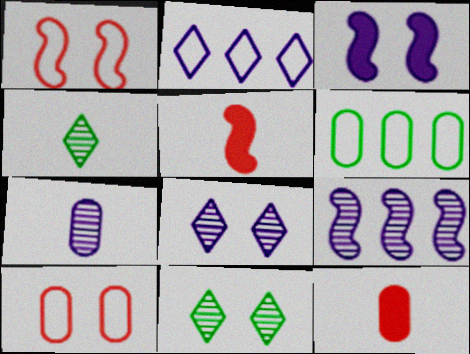[[2, 3, 7], 
[3, 10, 11], 
[5, 6, 8], 
[7, 8, 9]]